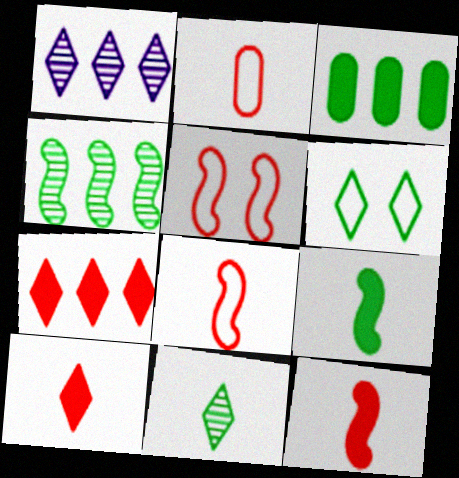[[1, 6, 10]]